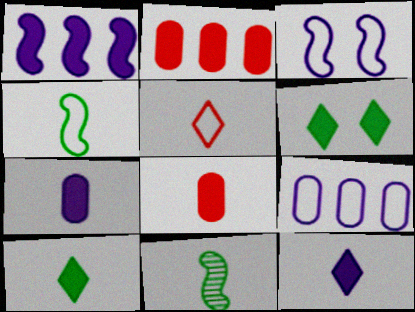[[1, 6, 8], 
[5, 7, 11]]